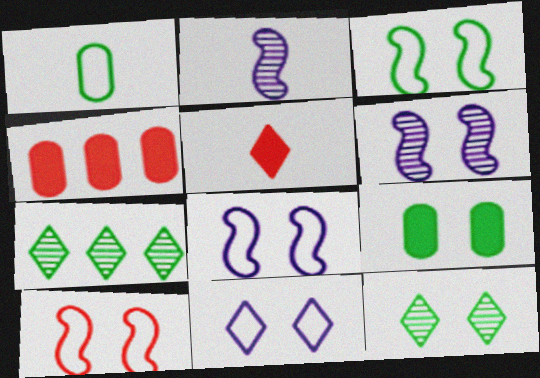[[1, 2, 5], 
[3, 8, 10], 
[3, 9, 12], 
[5, 7, 11]]